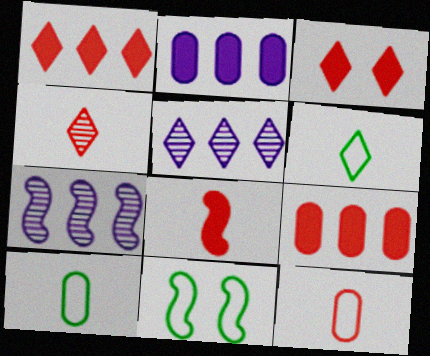[[2, 4, 11], 
[3, 5, 6], 
[3, 7, 10], 
[3, 8, 9], 
[4, 8, 12], 
[7, 8, 11]]